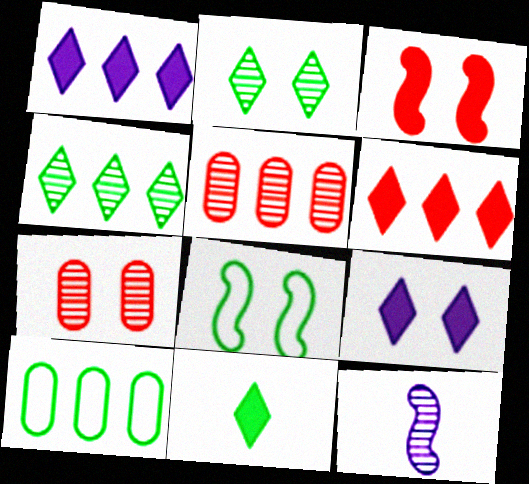[[2, 5, 12], 
[4, 7, 12], 
[6, 9, 11], 
[7, 8, 9]]